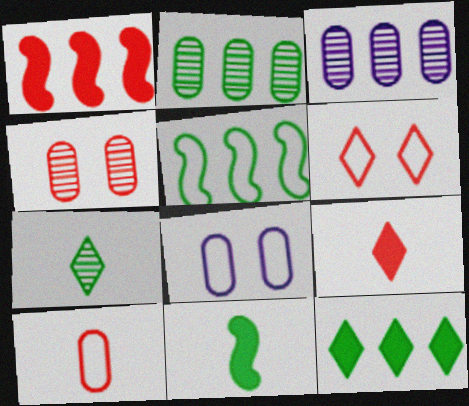[[1, 7, 8], 
[2, 5, 12], 
[3, 6, 11]]